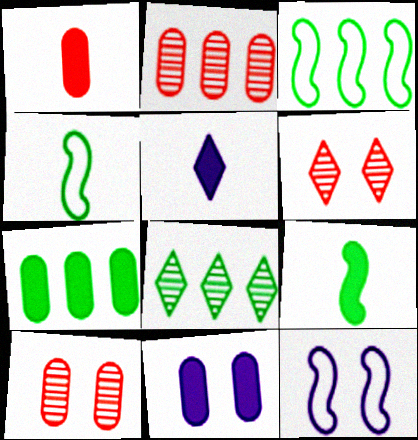[[1, 5, 9], 
[1, 7, 11], 
[1, 8, 12], 
[3, 5, 10], 
[3, 7, 8]]